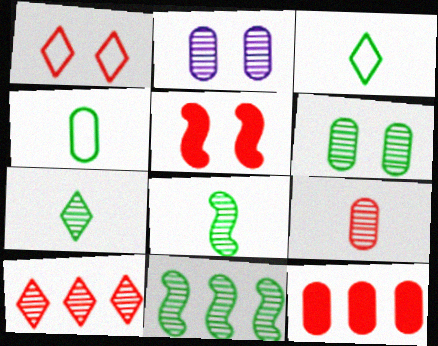[[2, 4, 12], 
[2, 8, 10], 
[6, 7, 11]]